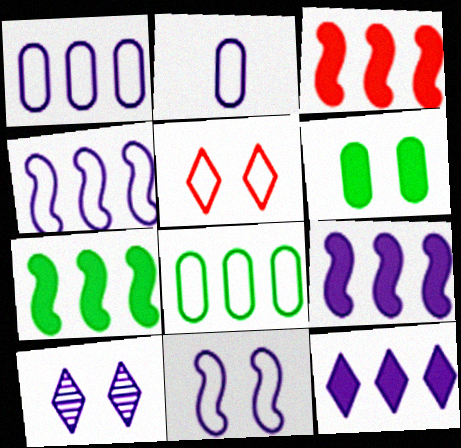[[2, 9, 10], 
[3, 7, 9]]